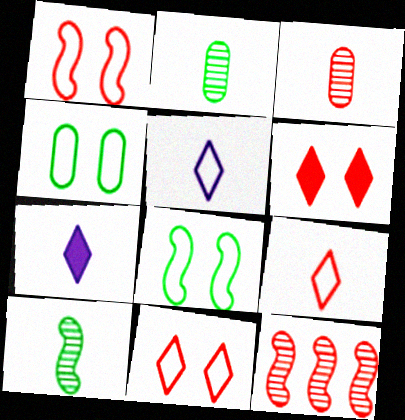[[4, 7, 12]]